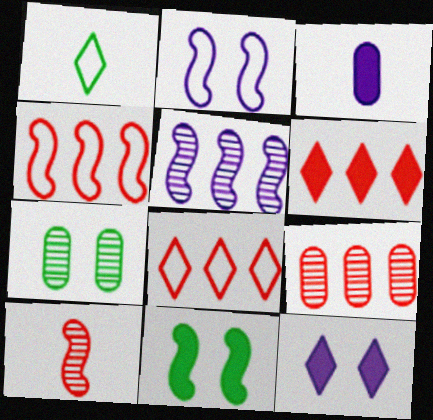[[1, 3, 10], 
[3, 6, 11], 
[4, 6, 9]]